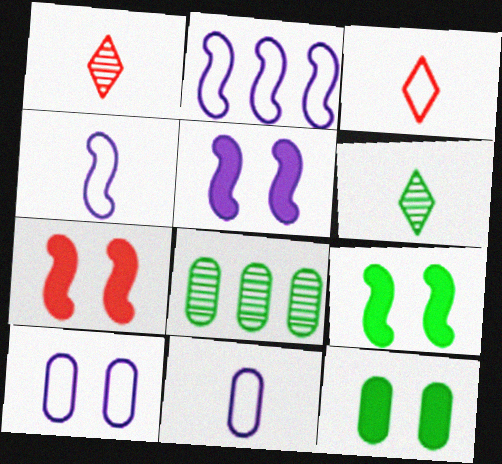[[1, 2, 12], 
[3, 5, 8], 
[5, 7, 9]]